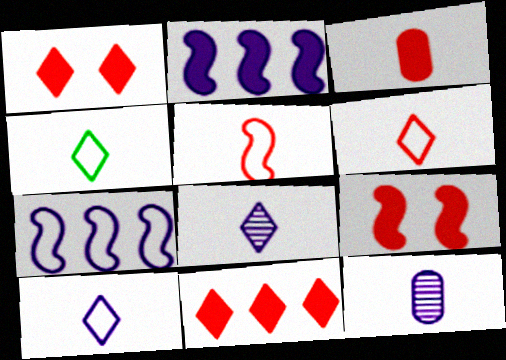[[3, 9, 11], 
[4, 6, 10]]